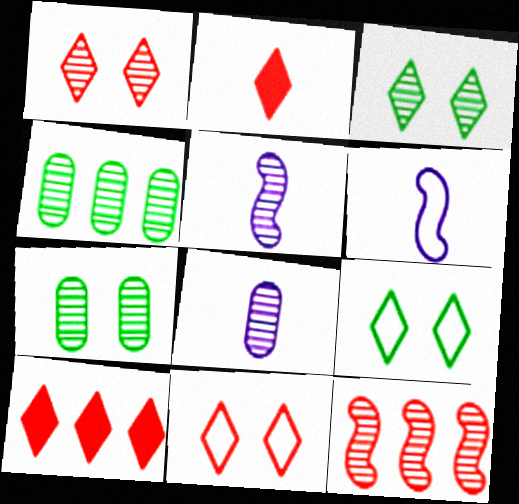[[1, 4, 5], 
[3, 8, 12], 
[6, 7, 10]]